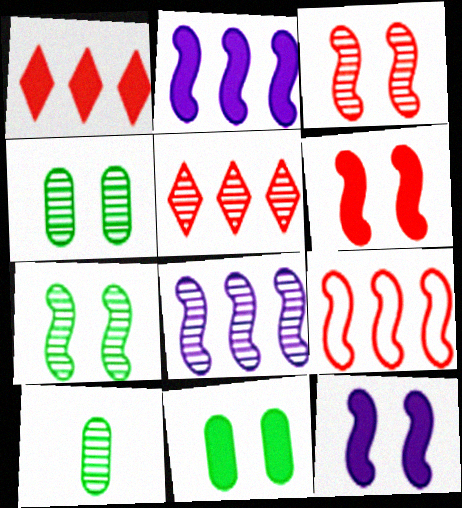[]